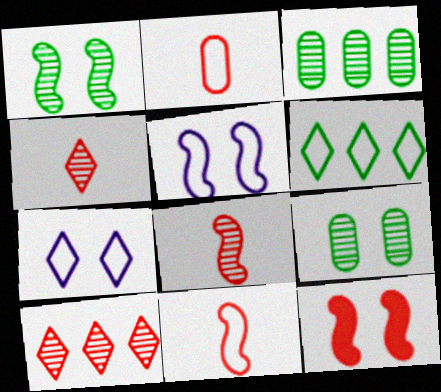[[1, 5, 12], 
[2, 5, 6], 
[2, 10, 12], 
[7, 9, 12]]